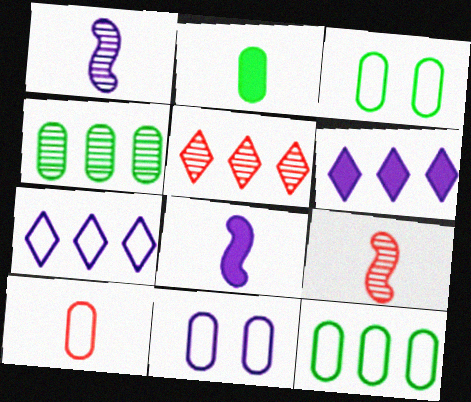[[1, 6, 11], 
[2, 3, 4], 
[3, 5, 8], 
[3, 6, 9], 
[10, 11, 12]]